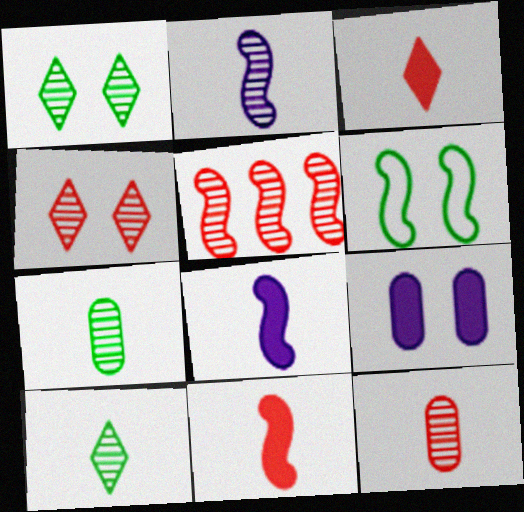[[2, 10, 12], 
[4, 5, 12], 
[4, 6, 9], 
[5, 6, 8]]